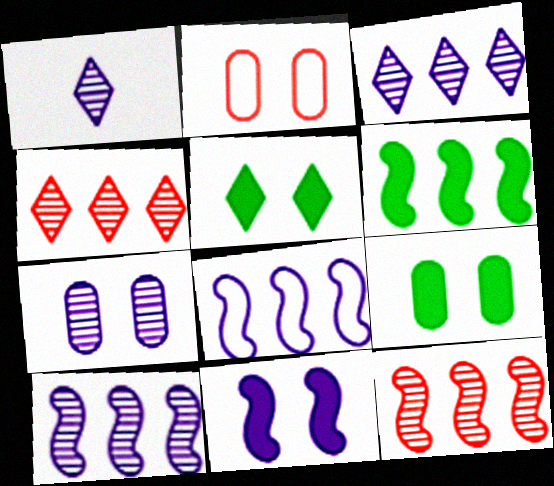[[1, 2, 6], 
[1, 7, 10], 
[2, 7, 9], 
[6, 8, 12]]